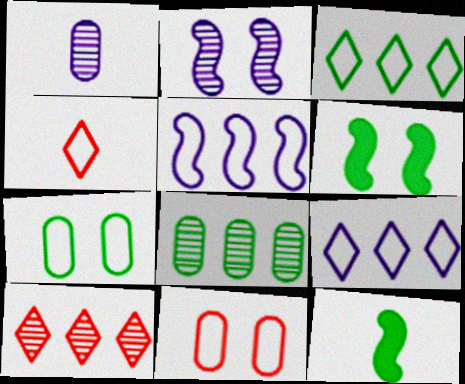[[1, 4, 12], 
[4, 5, 7]]